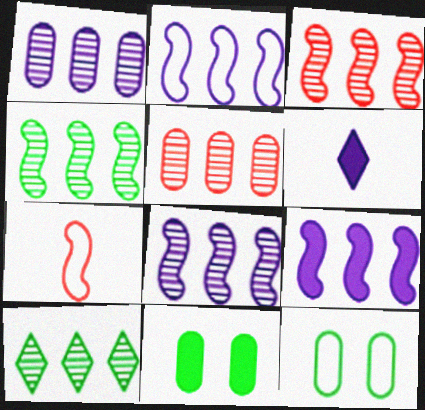[[1, 3, 10], 
[2, 8, 9], 
[3, 4, 8], 
[3, 6, 12], 
[5, 8, 10]]